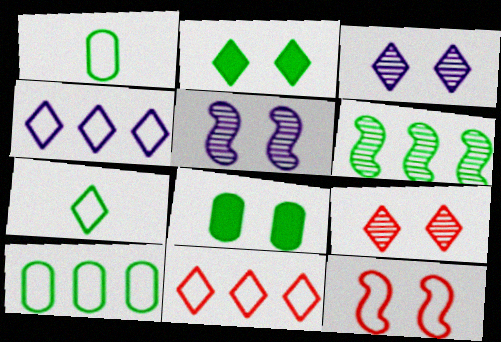[[1, 2, 6], 
[1, 4, 12], 
[3, 8, 12], 
[6, 7, 8]]